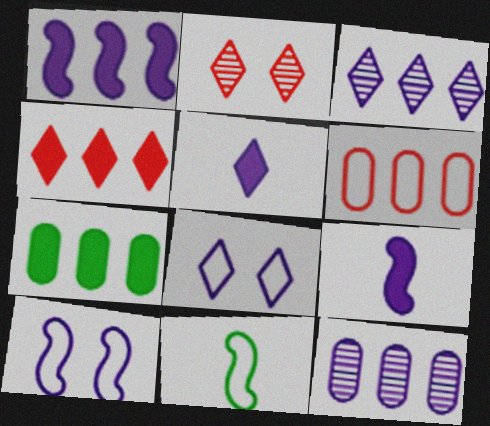[[1, 4, 7], 
[3, 5, 8], 
[5, 10, 12], 
[6, 7, 12], 
[6, 8, 11], 
[8, 9, 12]]